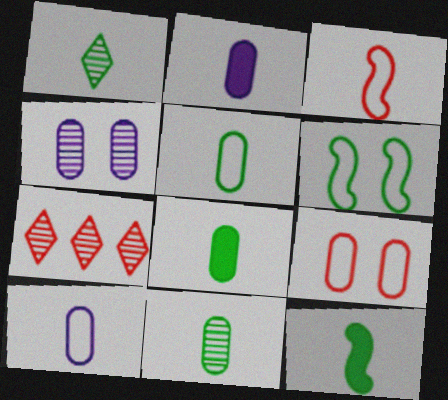[[1, 2, 3], 
[1, 5, 12], 
[2, 6, 7], 
[5, 8, 11]]